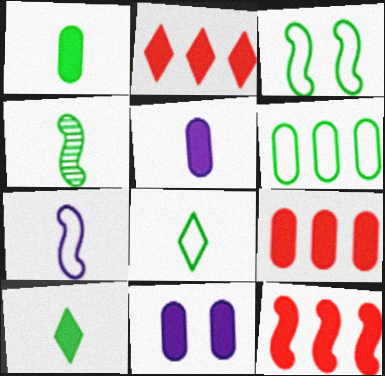[[1, 4, 8], 
[1, 9, 11], 
[2, 9, 12], 
[3, 6, 8], 
[10, 11, 12]]